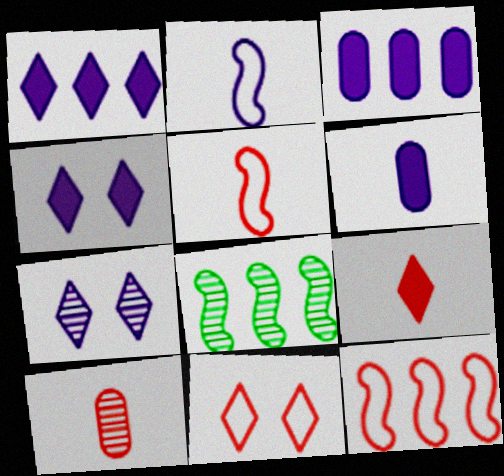[[2, 3, 7], 
[5, 9, 10], 
[6, 8, 11], 
[7, 8, 10]]